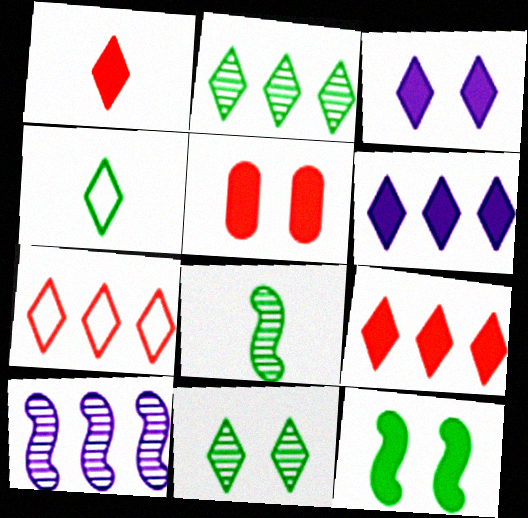[[2, 6, 7], 
[3, 5, 12], 
[4, 5, 10]]